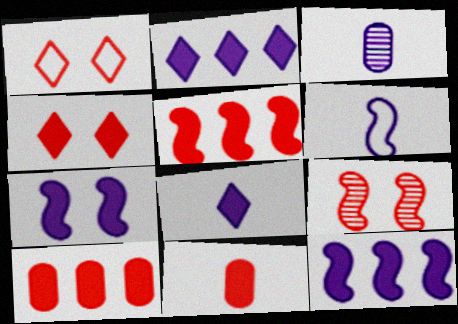[[3, 6, 8], 
[4, 5, 11]]